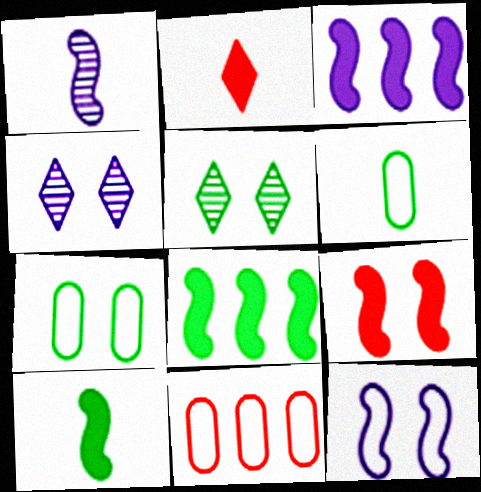[[1, 2, 6], 
[1, 3, 12], 
[3, 9, 10], 
[4, 7, 9], 
[4, 10, 11], 
[5, 6, 8]]